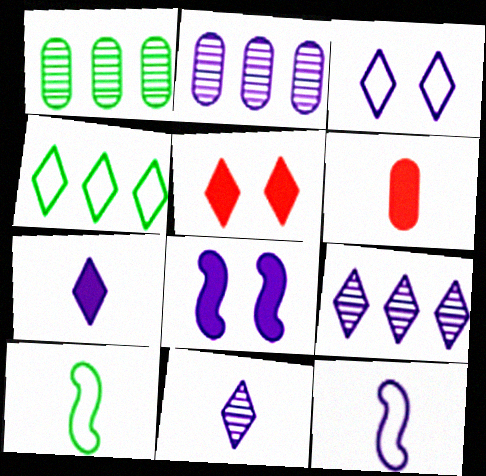[[1, 5, 12], 
[2, 5, 10], 
[3, 7, 9], 
[4, 5, 11], 
[6, 10, 11]]